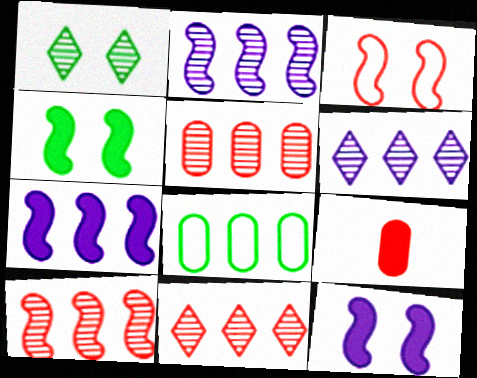[[3, 9, 11], 
[5, 10, 11], 
[7, 8, 11]]